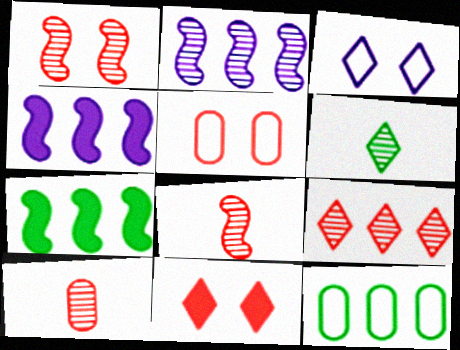[[1, 5, 11], 
[1, 9, 10], 
[3, 7, 10], 
[4, 5, 6], 
[4, 9, 12]]